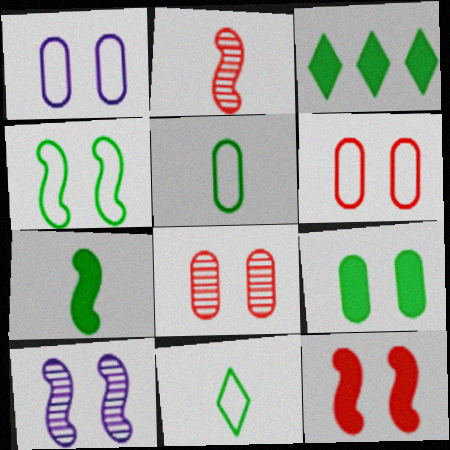[[1, 2, 3], 
[1, 8, 9], 
[3, 7, 9], 
[4, 10, 12]]